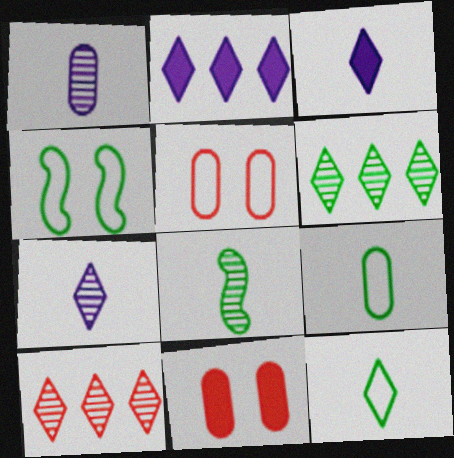[[2, 5, 8]]